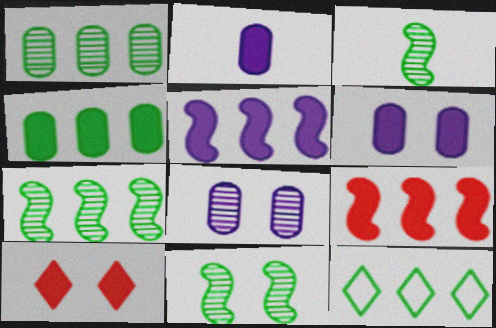[[3, 7, 11], 
[4, 7, 12]]